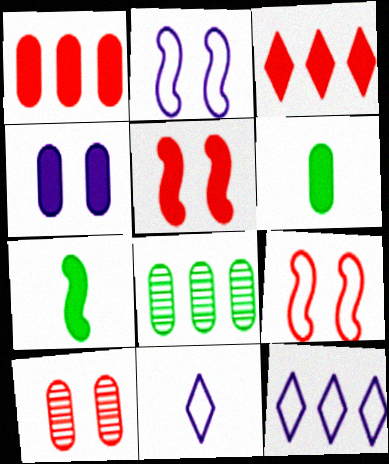[[1, 4, 6], 
[3, 4, 7], 
[5, 8, 11], 
[7, 10, 12]]